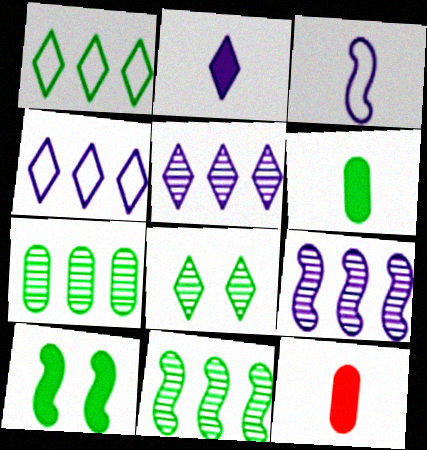[]